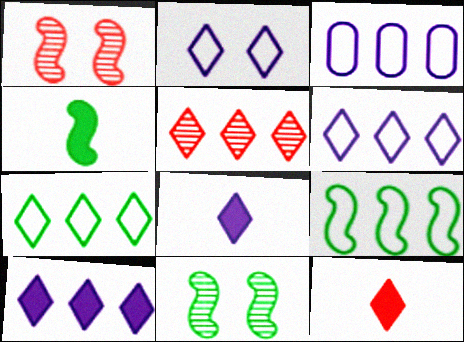[[3, 11, 12], 
[4, 9, 11], 
[5, 7, 10]]